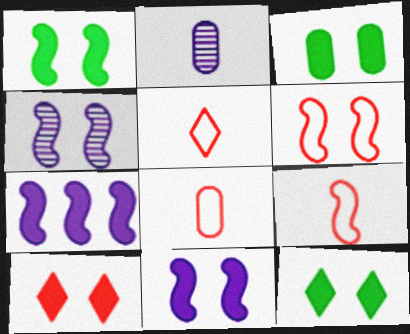[[1, 3, 12], 
[1, 4, 6], 
[3, 10, 11], 
[5, 8, 9]]